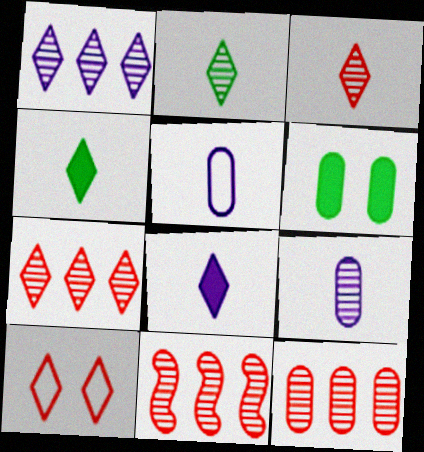[[1, 4, 10], 
[5, 6, 12], 
[7, 11, 12]]